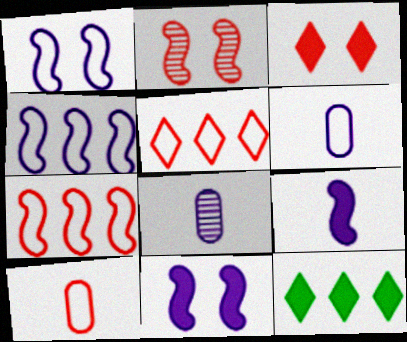[[2, 6, 12]]